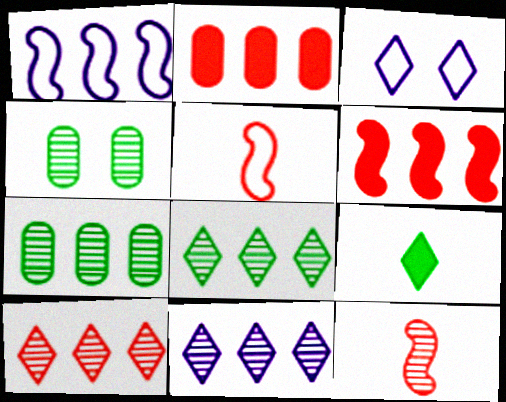[[1, 2, 8], 
[3, 9, 10], 
[4, 11, 12], 
[8, 10, 11]]